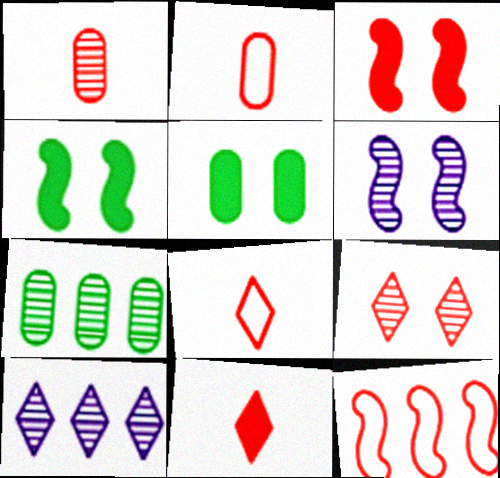[[2, 4, 10]]